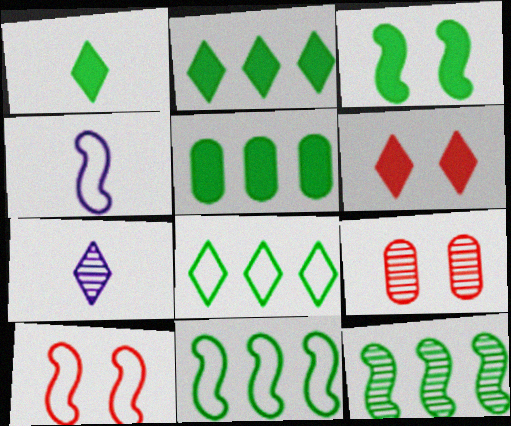[[1, 3, 5], 
[2, 4, 9], 
[4, 10, 11], 
[5, 7, 10], 
[5, 8, 12], 
[6, 7, 8], 
[6, 9, 10], 
[7, 9, 12]]